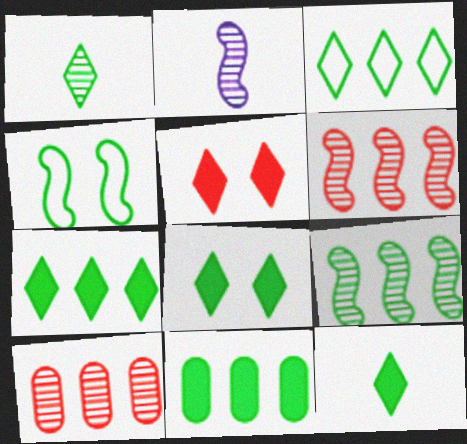[[1, 3, 8], 
[1, 4, 11], 
[3, 9, 11], 
[7, 8, 12]]